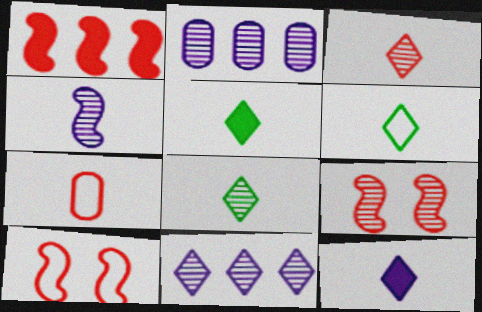[[2, 5, 10], 
[2, 8, 9], 
[3, 6, 12], 
[4, 5, 7], 
[5, 6, 8]]